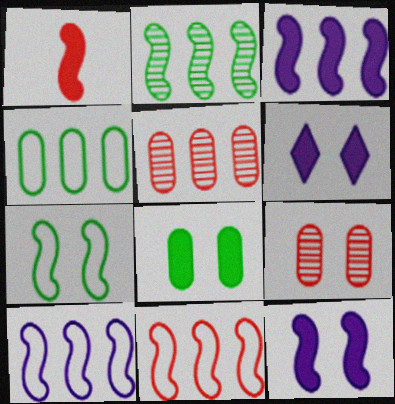[[2, 3, 11], 
[6, 7, 9]]